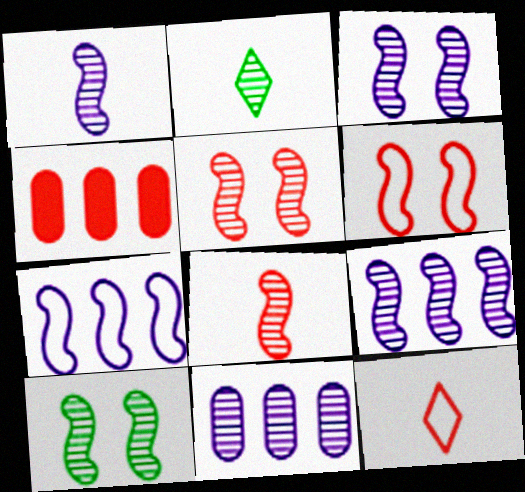[[1, 3, 9], 
[2, 5, 11], 
[3, 5, 10], 
[4, 5, 12], 
[8, 9, 10]]